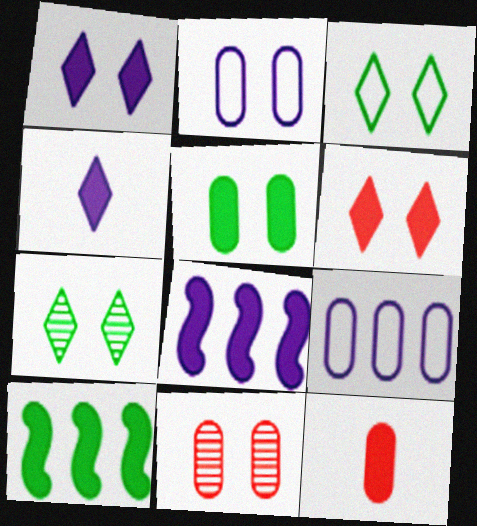[[1, 10, 12], 
[2, 5, 11]]